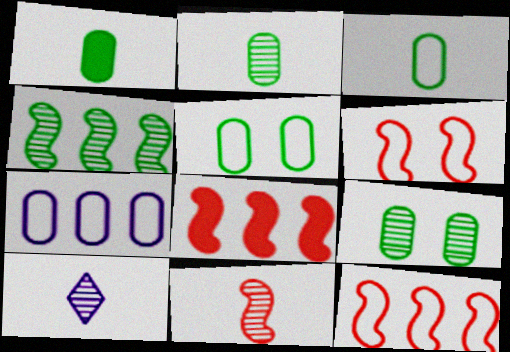[[1, 2, 3], 
[2, 10, 11], 
[5, 8, 10], 
[6, 8, 11]]